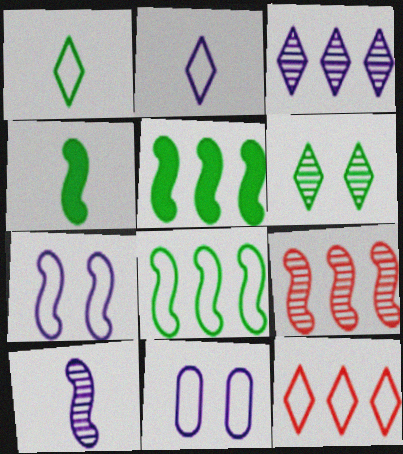[[4, 7, 9]]